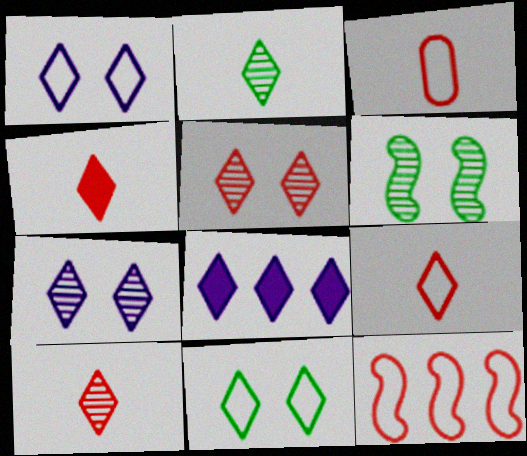[[3, 6, 8], 
[4, 9, 10], 
[8, 10, 11]]